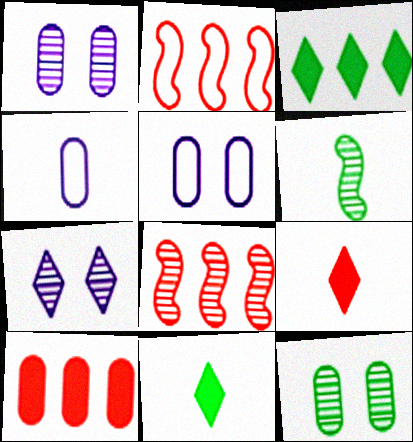[[1, 2, 11], 
[4, 6, 9], 
[4, 10, 12], 
[5, 8, 11]]